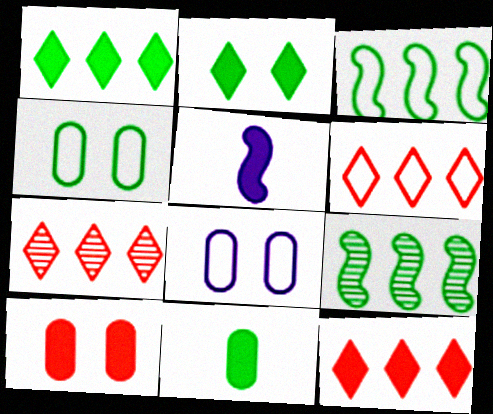[[1, 5, 10], 
[4, 5, 7], 
[6, 7, 12]]